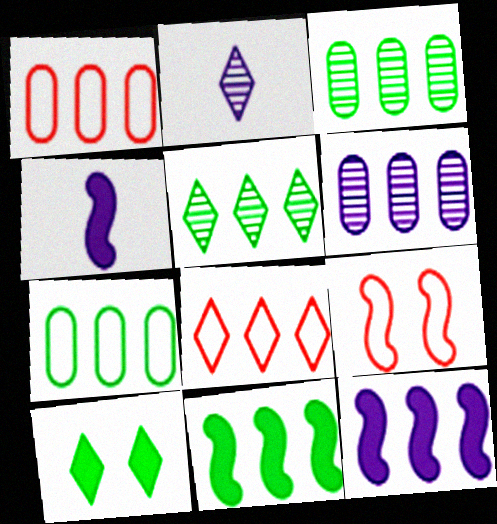[[1, 5, 12], 
[2, 8, 10], 
[3, 8, 12], 
[5, 7, 11], 
[6, 8, 11]]